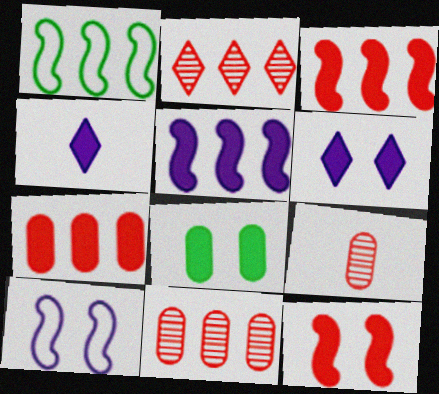[[1, 6, 9], 
[3, 4, 8], 
[6, 8, 12]]